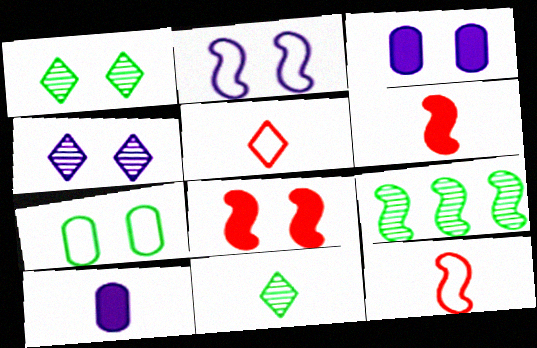[[2, 3, 4], 
[2, 6, 9], 
[3, 5, 9], 
[4, 7, 8], 
[10, 11, 12]]